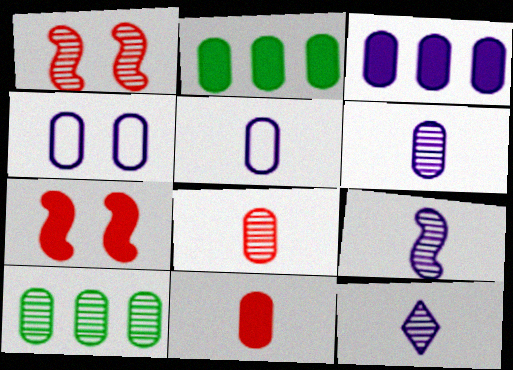[[1, 10, 12], 
[2, 4, 8], 
[3, 4, 6], 
[4, 10, 11], 
[6, 9, 12]]